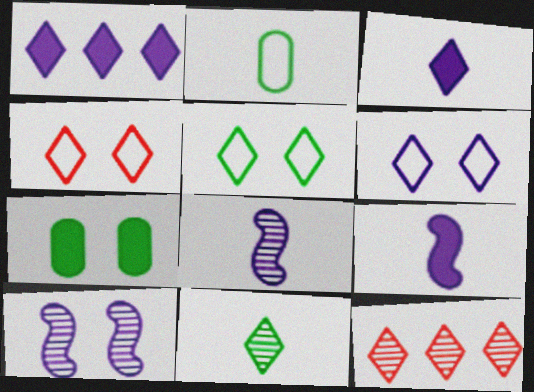[[1, 4, 11], 
[3, 5, 12], 
[4, 5, 6], 
[4, 7, 10]]